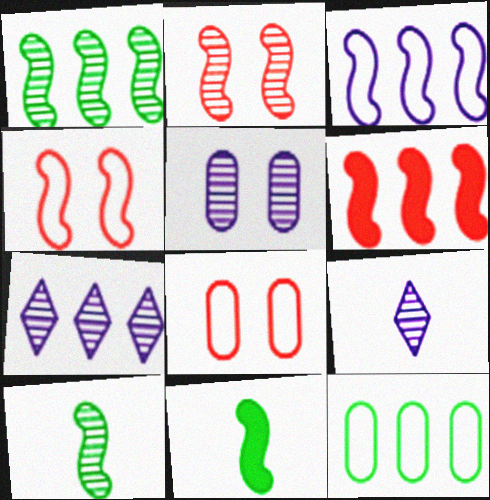[[1, 3, 6], 
[2, 3, 11], 
[6, 7, 12], 
[7, 8, 11]]